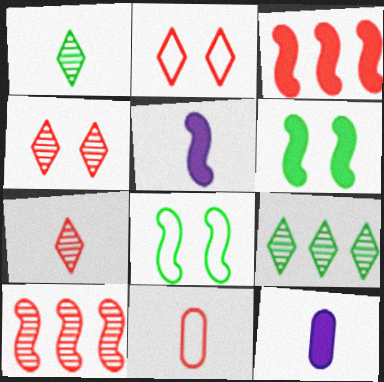[[1, 5, 11], 
[3, 4, 11], 
[3, 5, 6], 
[5, 8, 10]]